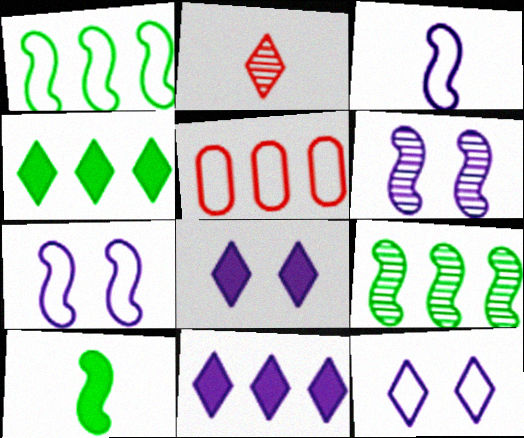[[2, 4, 12], 
[5, 9, 11]]